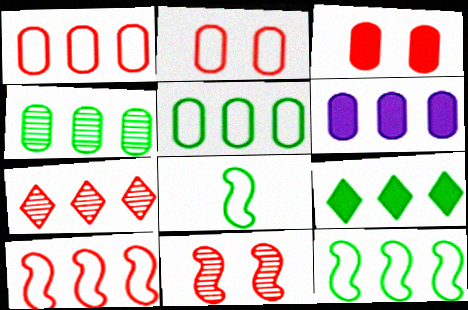[[1, 4, 6], 
[4, 9, 12], 
[6, 7, 12]]